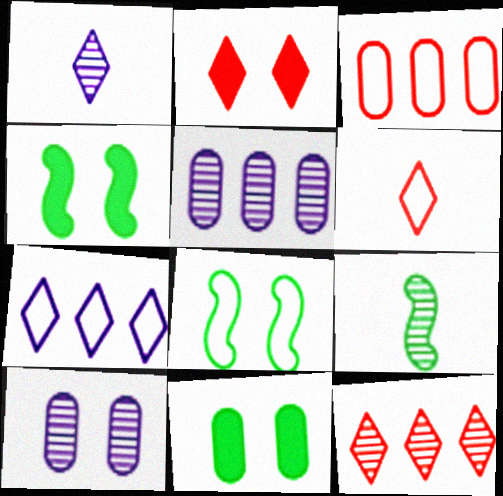[[1, 3, 4], 
[2, 6, 12], 
[2, 8, 10], 
[4, 5, 6], 
[9, 10, 12]]